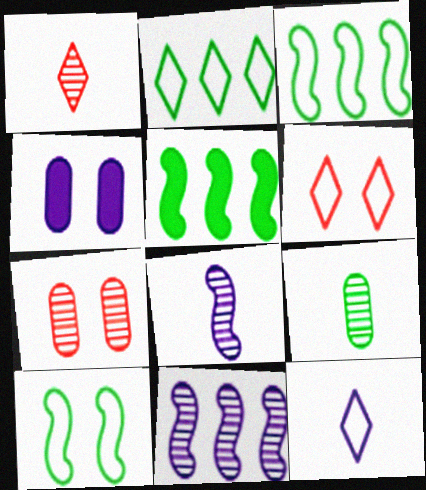[[1, 3, 4], 
[1, 8, 9], 
[2, 6, 12], 
[4, 11, 12], 
[5, 7, 12]]